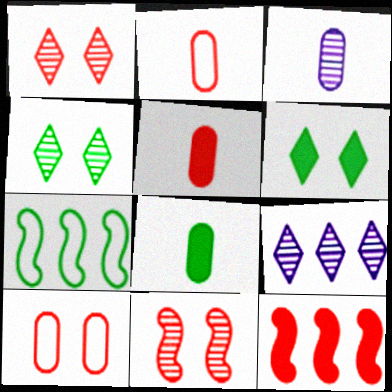[[1, 2, 12], 
[2, 3, 8], 
[4, 7, 8]]